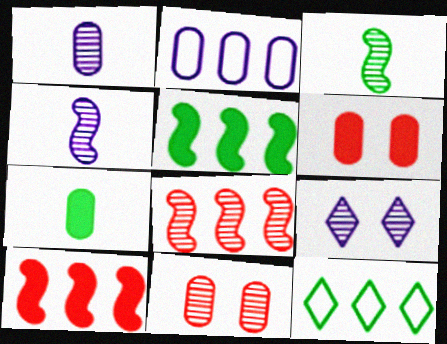[[2, 7, 11], 
[4, 6, 12]]